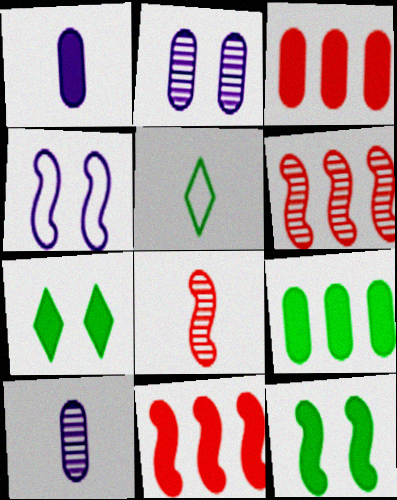[[1, 5, 8], 
[1, 7, 11], 
[2, 5, 11]]